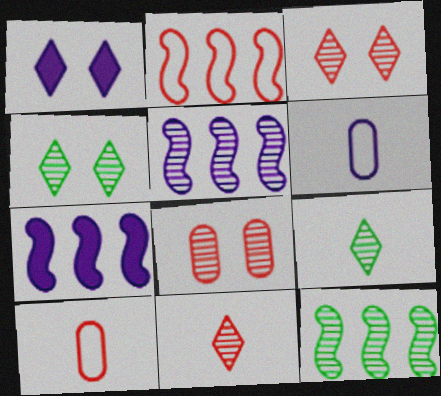[[1, 5, 6], 
[1, 10, 12], 
[2, 7, 12], 
[4, 7, 10], 
[5, 8, 9]]